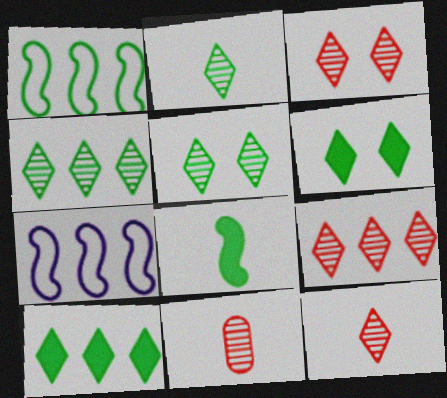[[2, 4, 5], 
[3, 9, 12], 
[6, 7, 11]]